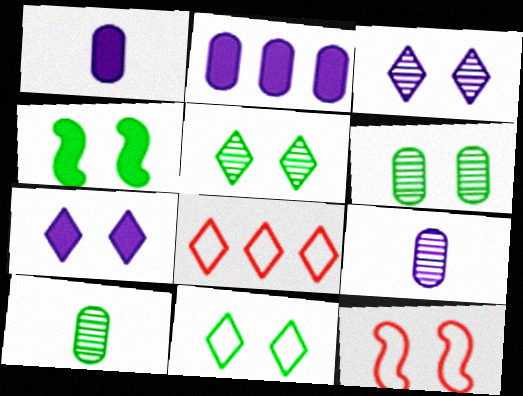[[4, 6, 11], 
[4, 8, 9], 
[6, 7, 12]]